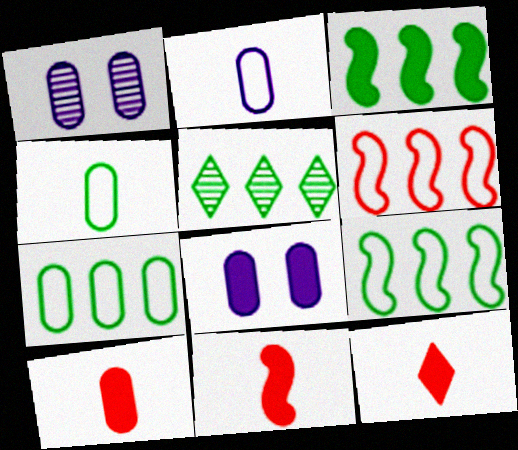[[1, 7, 10], 
[1, 9, 12], 
[3, 5, 7], 
[3, 8, 12], 
[10, 11, 12]]